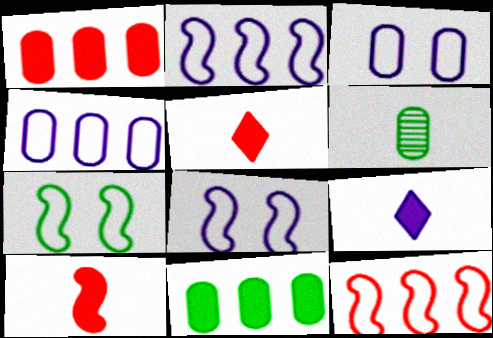[[1, 3, 6]]